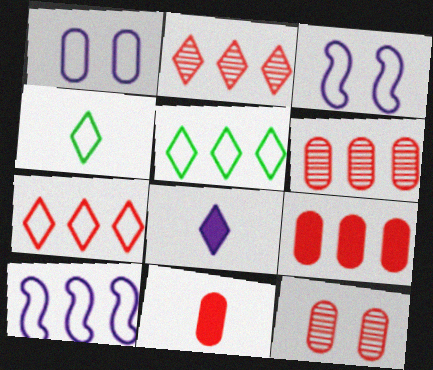[]